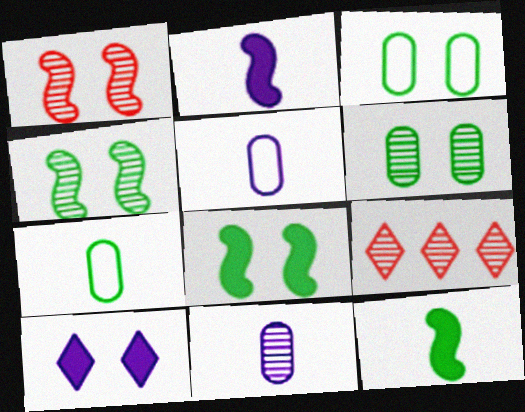[[1, 3, 10], 
[2, 3, 9], 
[4, 9, 11], 
[5, 8, 9]]